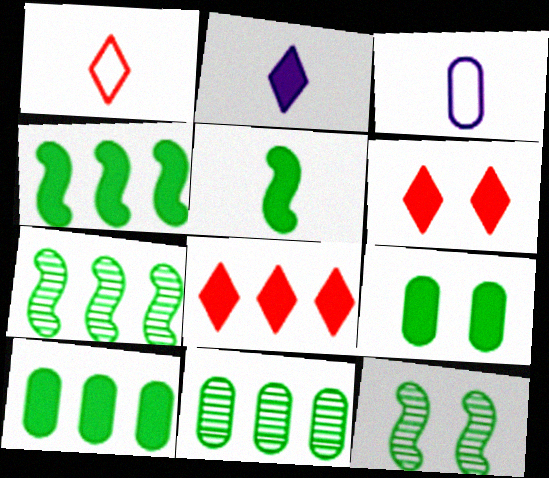[[3, 6, 7], 
[3, 8, 12]]